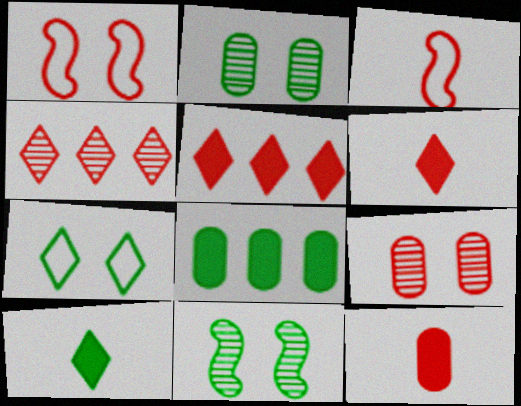[[1, 4, 12], 
[3, 5, 9]]